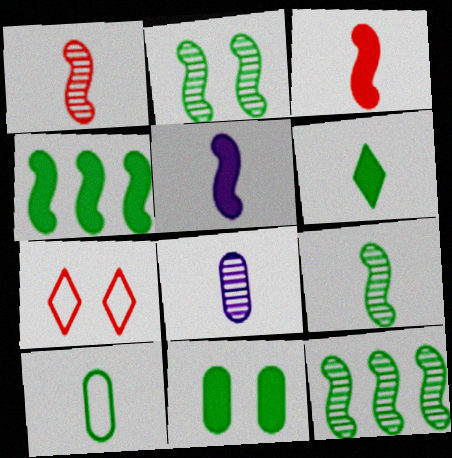[[2, 9, 12], 
[4, 6, 11], 
[4, 7, 8], 
[6, 9, 10]]